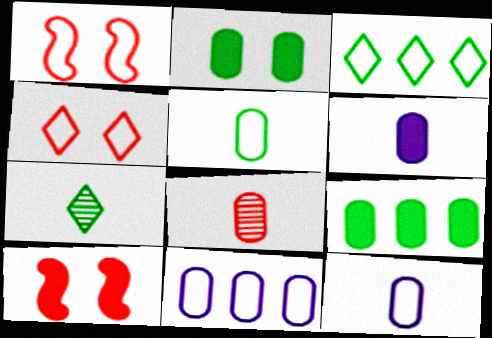[[1, 3, 12], 
[2, 8, 11], 
[5, 6, 8], 
[7, 10, 11]]